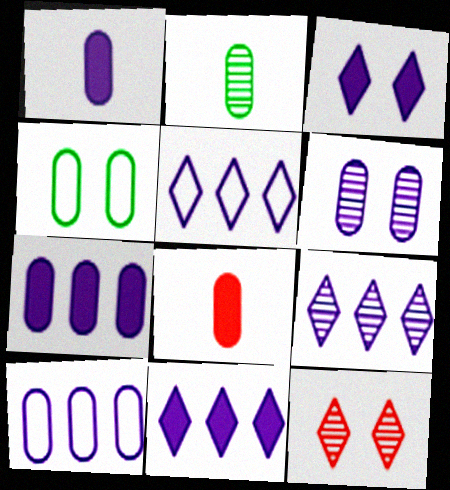[[1, 6, 10], 
[5, 9, 11]]